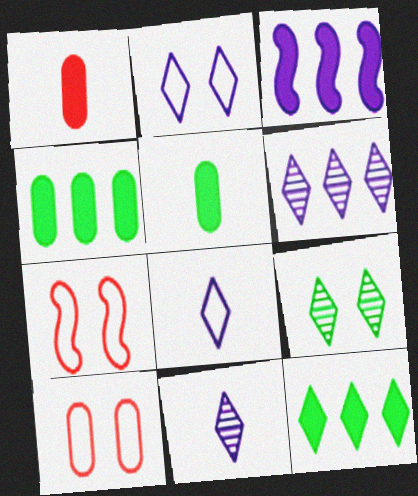[[4, 7, 11], 
[5, 6, 7]]